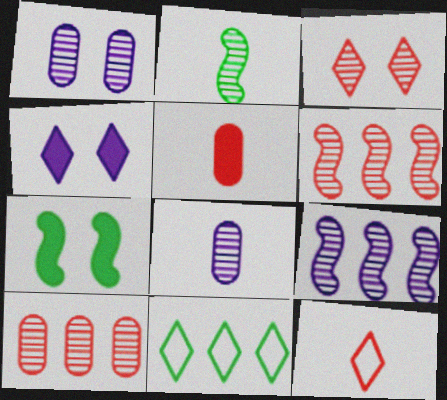[]